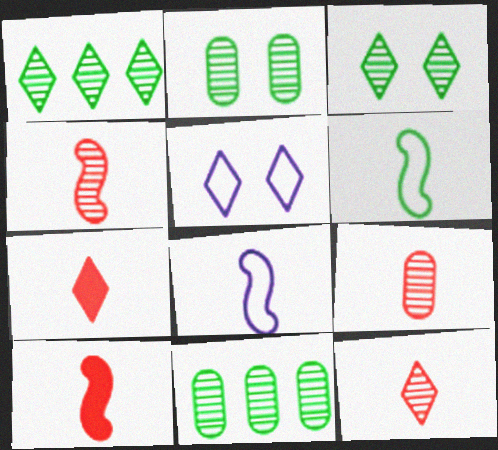[[1, 5, 7], 
[4, 9, 12], 
[5, 10, 11]]